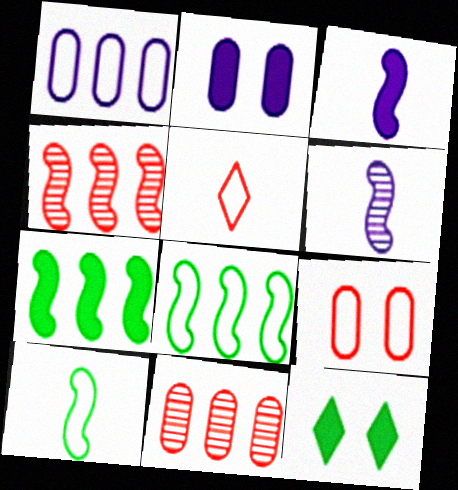[]